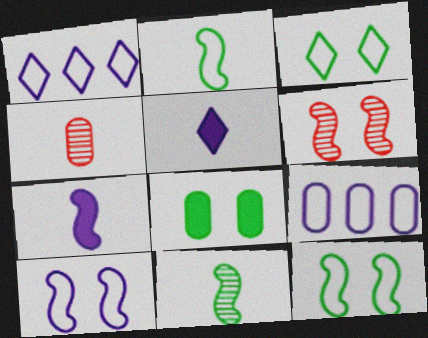[[2, 4, 5], 
[4, 8, 9]]